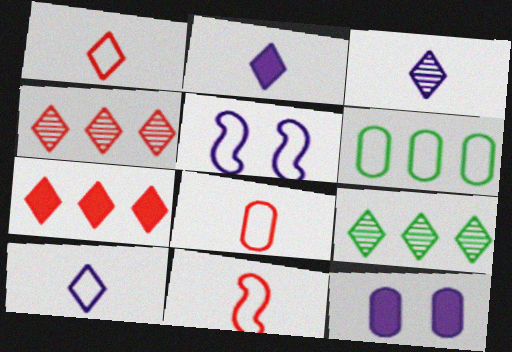[[1, 5, 6], 
[1, 8, 11], 
[2, 3, 10], 
[9, 11, 12]]